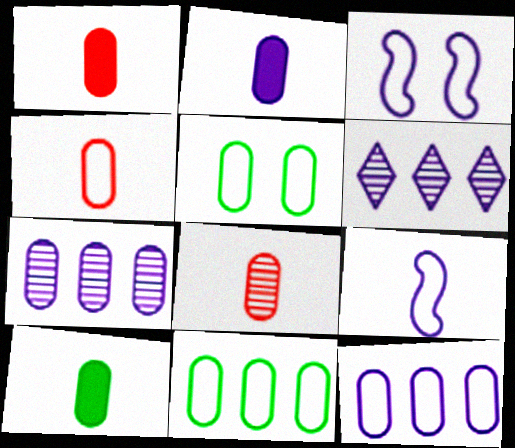[[1, 2, 10], 
[1, 4, 8], 
[1, 5, 7], 
[2, 3, 6], 
[4, 5, 12]]